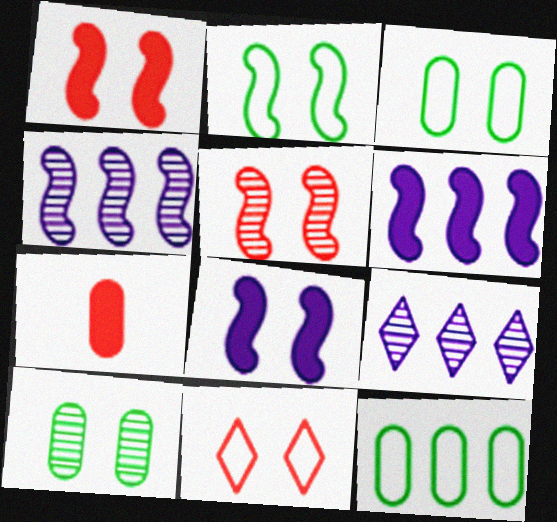[[2, 5, 8], 
[2, 7, 9], 
[8, 10, 11]]